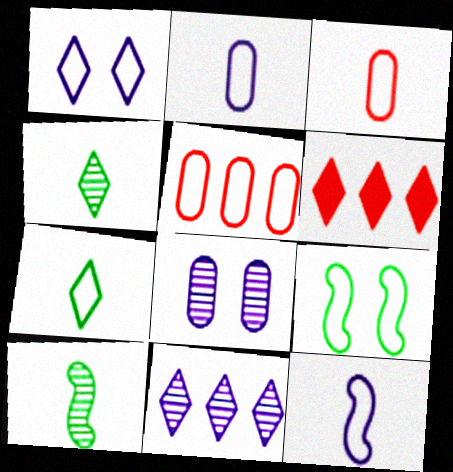[[1, 4, 6], 
[3, 7, 12]]